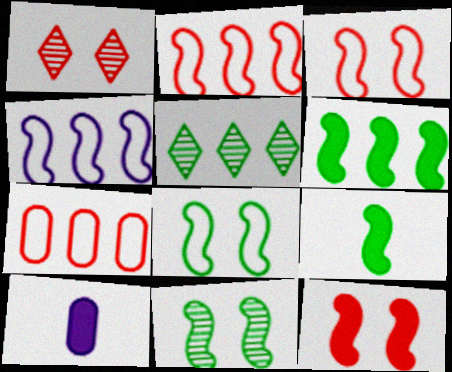[[3, 5, 10]]